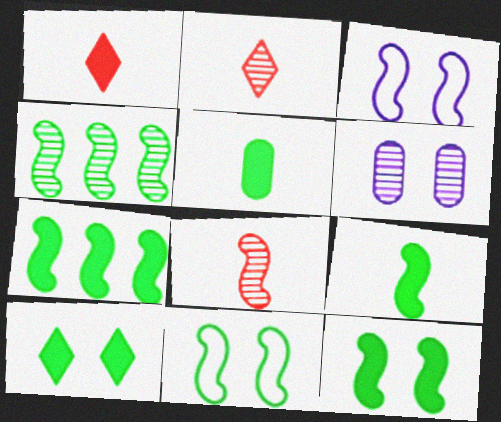[[2, 4, 6], 
[3, 7, 8], 
[4, 9, 11], 
[5, 7, 10], 
[7, 9, 12]]